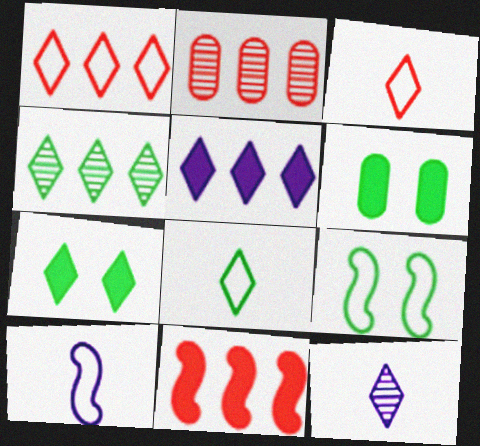[[1, 2, 11], 
[1, 4, 5], 
[1, 7, 12], 
[2, 7, 10], 
[4, 7, 8]]